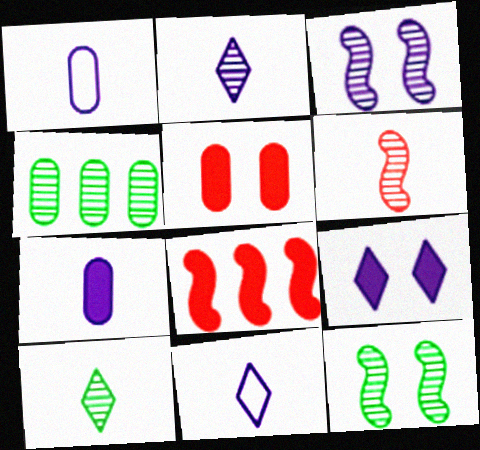[[1, 4, 5], 
[4, 10, 12]]